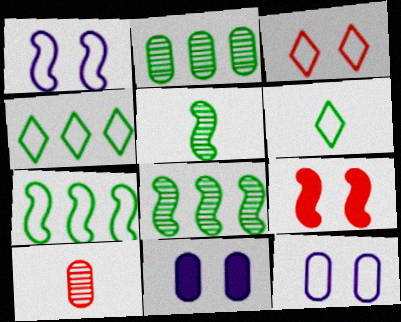[]